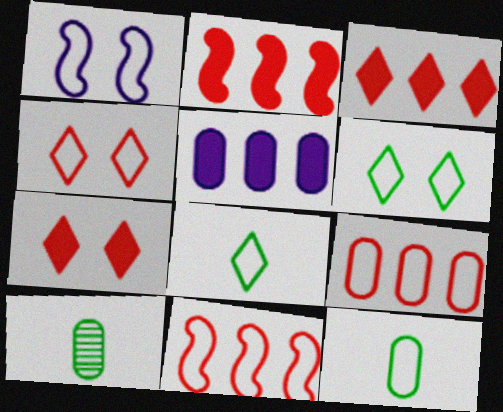[[1, 3, 10], 
[1, 8, 9]]